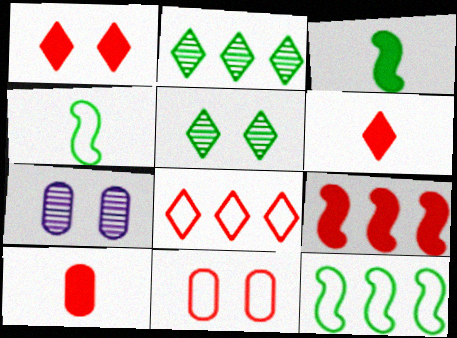[[1, 9, 10], 
[3, 7, 8], 
[6, 7, 12]]